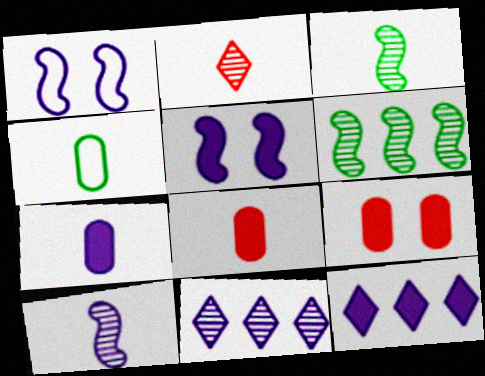[[1, 7, 11], 
[5, 7, 12]]